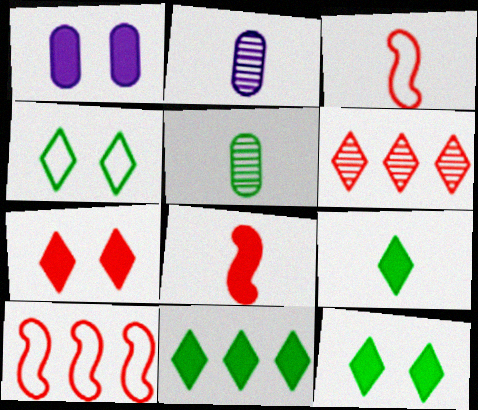[[1, 8, 11], 
[2, 3, 9], 
[2, 10, 12], 
[9, 11, 12]]